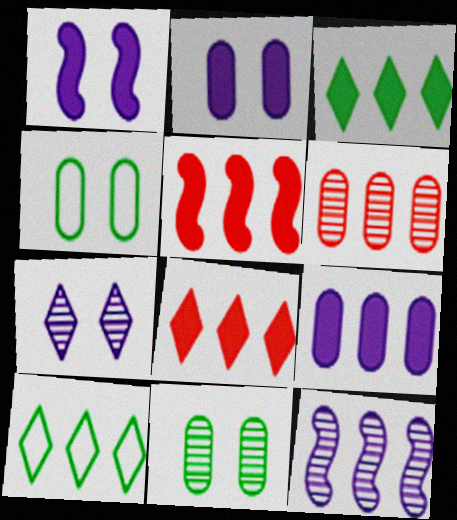[[3, 5, 9]]